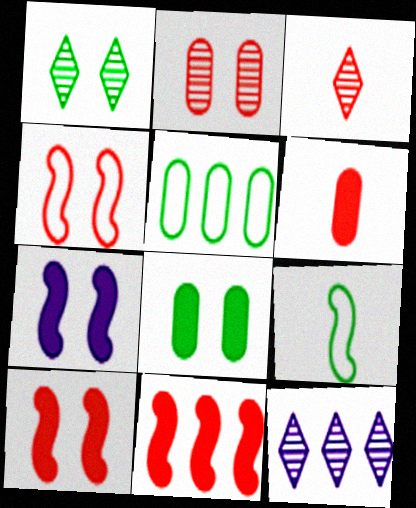[[1, 3, 12], 
[3, 5, 7], 
[5, 11, 12]]